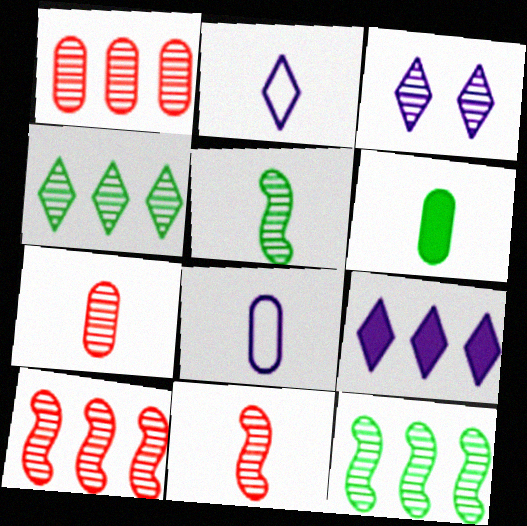[[1, 3, 5], 
[2, 3, 9], 
[2, 6, 11], 
[3, 7, 12], 
[6, 7, 8]]